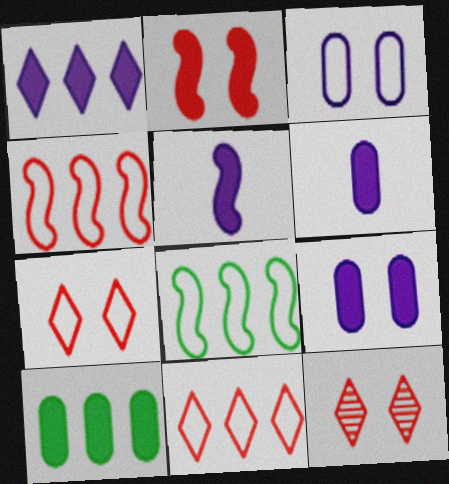[[1, 5, 9], 
[6, 8, 12]]